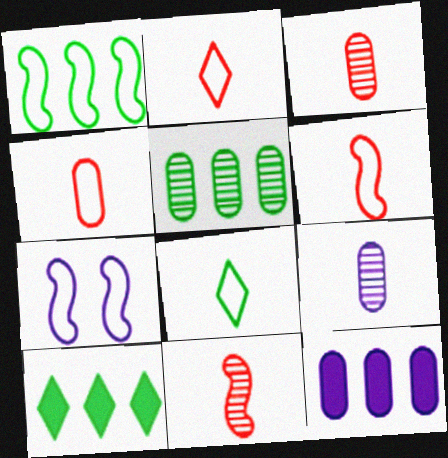[[1, 5, 10], 
[1, 6, 7], 
[2, 4, 6], 
[3, 7, 10]]